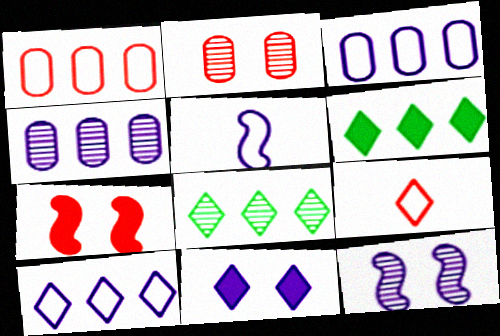[[2, 5, 6], 
[4, 5, 11], 
[8, 9, 11]]